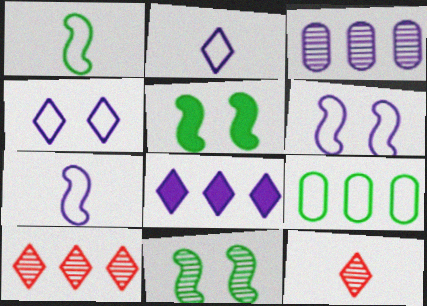[[3, 11, 12]]